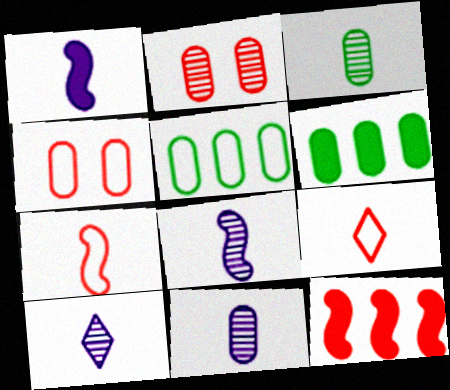[[1, 3, 9], 
[2, 9, 12], 
[4, 6, 11], 
[8, 10, 11]]